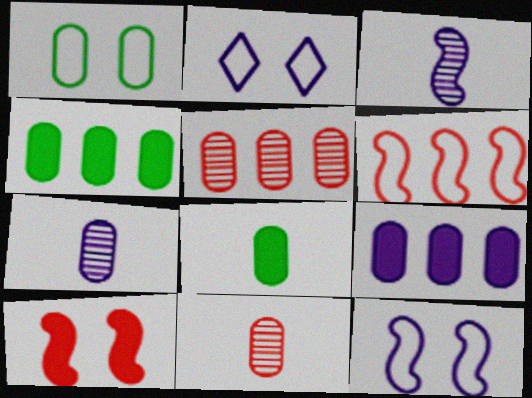[[1, 9, 11], 
[2, 3, 9]]